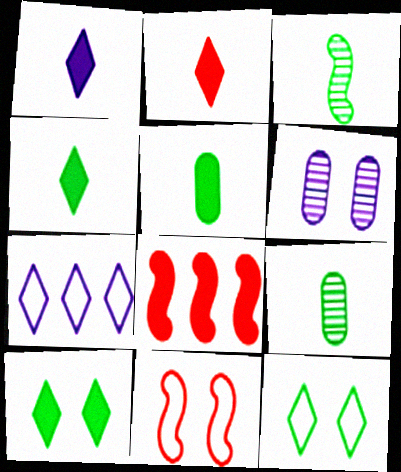[[1, 2, 4], 
[6, 10, 11]]